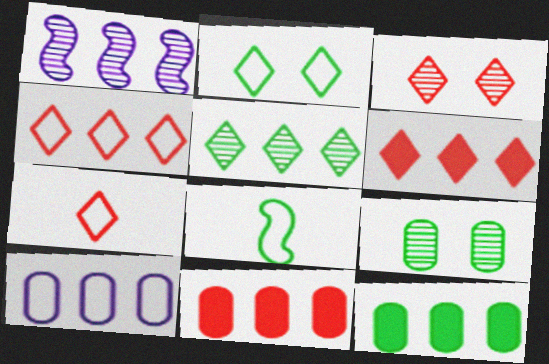[[1, 4, 12], 
[3, 6, 7]]